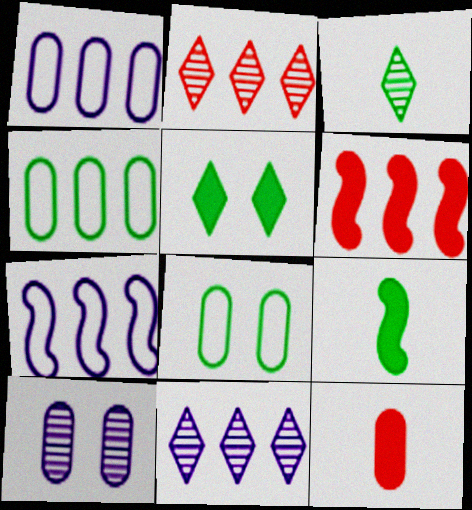[[4, 6, 11], 
[4, 10, 12]]